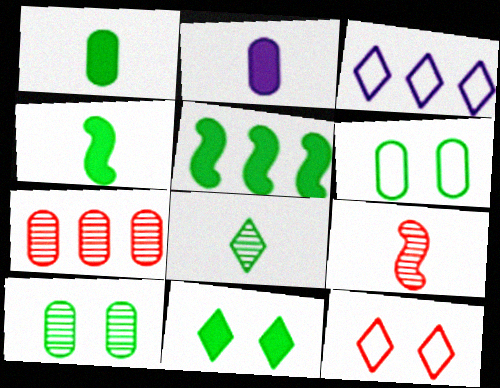[[1, 5, 11], 
[2, 6, 7], 
[3, 5, 7], 
[5, 6, 8]]